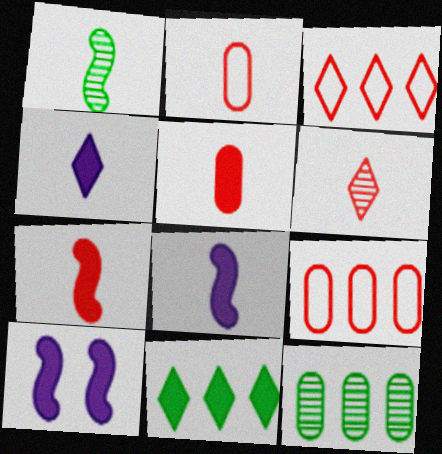[[1, 2, 4], 
[2, 6, 7], 
[5, 10, 11]]